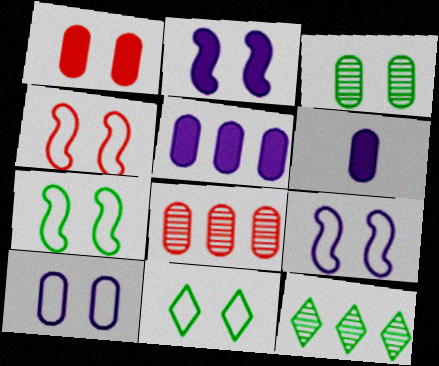[[1, 3, 10], 
[4, 6, 12], 
[4, 7, 9], 
[4, 10, 11]]